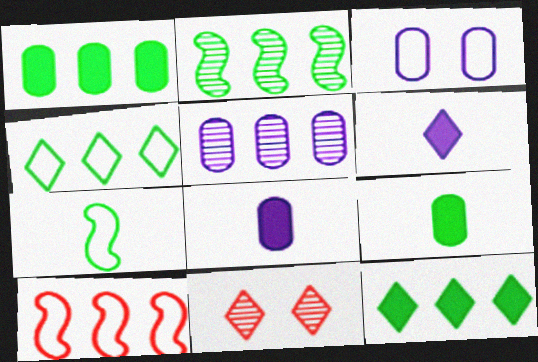[[1, 2, 4], 
[3, 5, 8], 
[4, 6, 11], 
[5, 10, 12]]